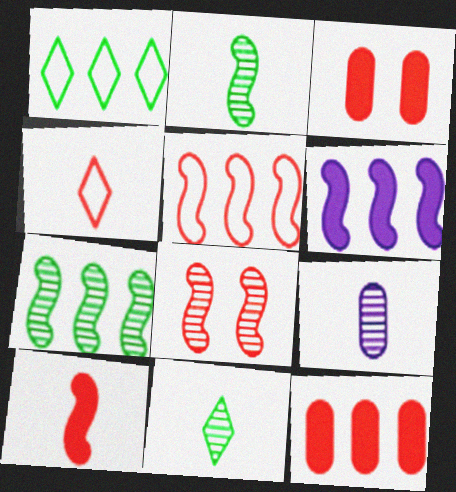[[4, 8, 12], 
[5, 6, 7], 
[5, 8, 10]]